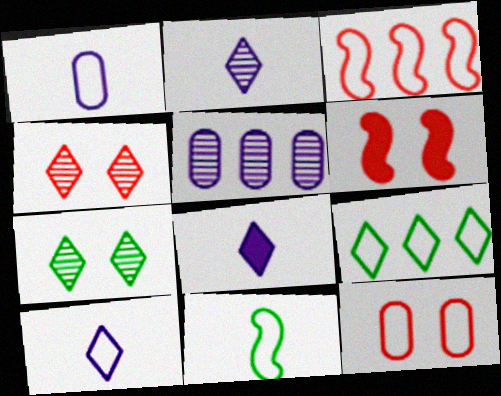[[2, 8, 10], 
[4, 6, 12], 
[4, 8, 9]]